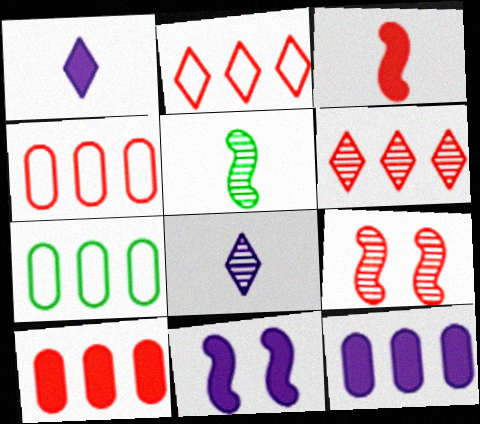[[1, 7, 9], 
[1, 11, 12]]